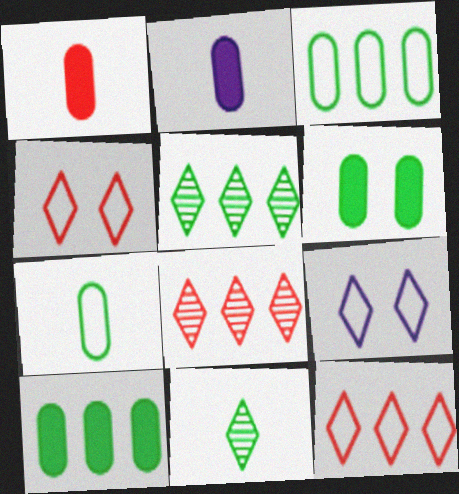[]